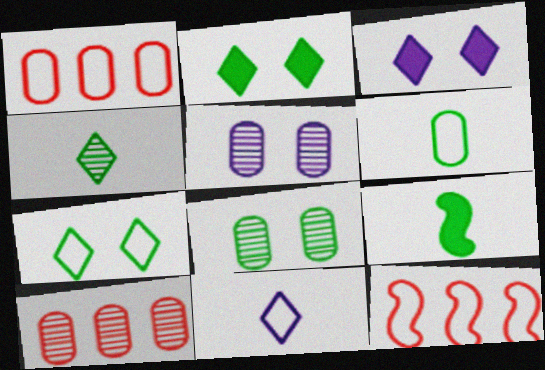[[4, 6, 9]]